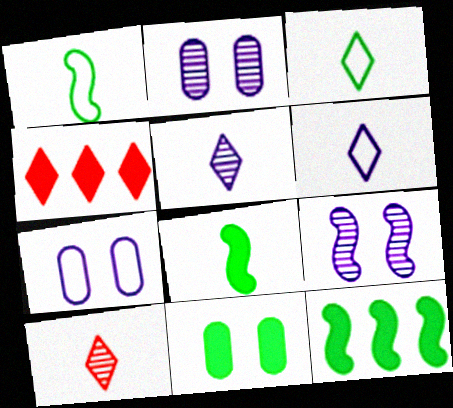[[1, 2, 4], 
[7, 10, 12]]